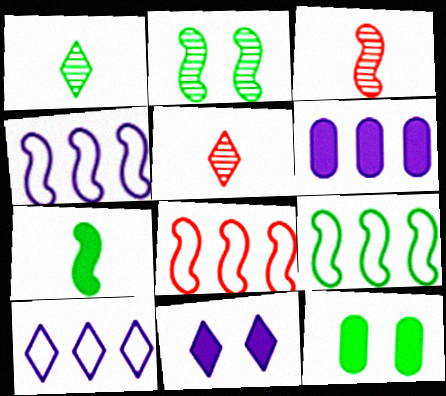[[1, 9, 12], 
[2, 7, 9], 
[3, 10, 12], 
[4, 5, 12], 
[4, 8, 9]]